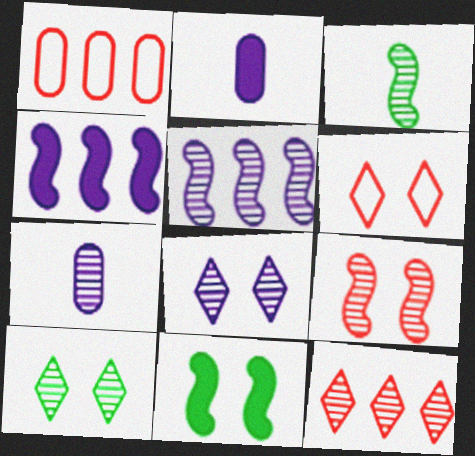[[3, 5, 9], 
[5, 7, 8]]